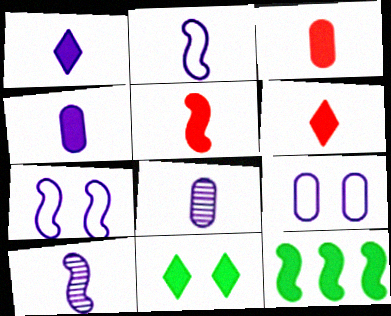[[1, 2, 8], 
[3, 5, 6]]